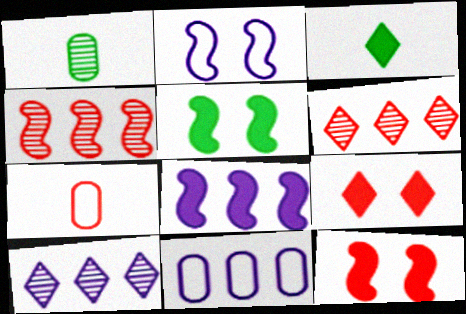[[4, 7, 9], 
[5, 7, 10], 
[6, 7, 12], 
[8, 10, 11]]